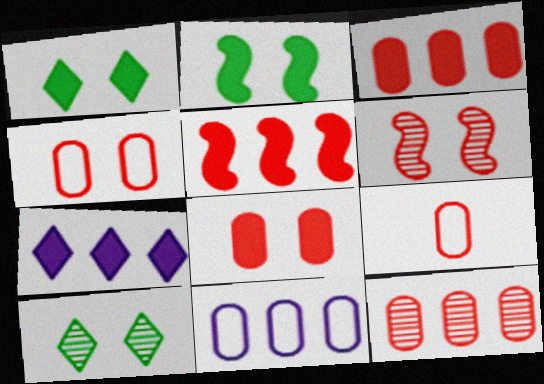[[8, 9, 12]]